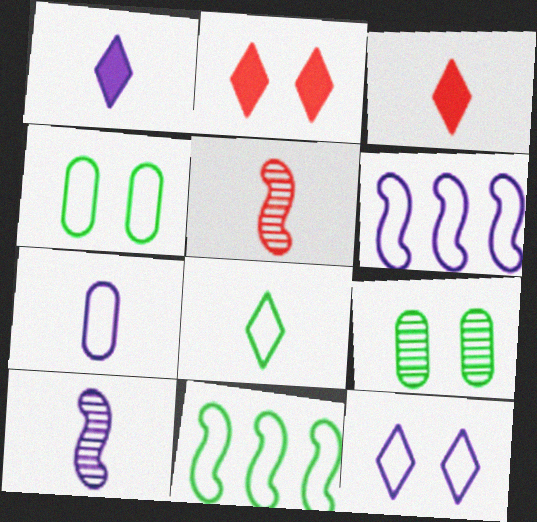[[1, 7, 10], 
[3, 6, 9], 
[4, 8, 11], 
[6, 7, 12]]